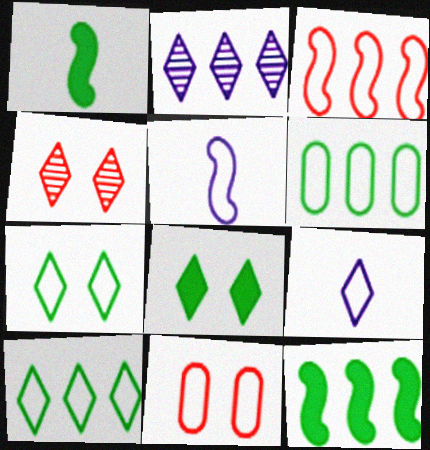[[1, 2, 11], 
[5, 10, 11]]